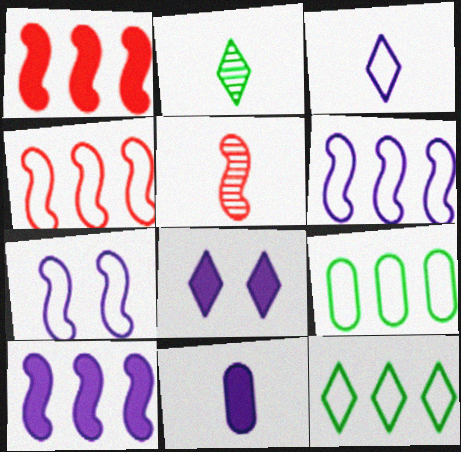[[5, 8, 9], 
[8, 10, 11]]